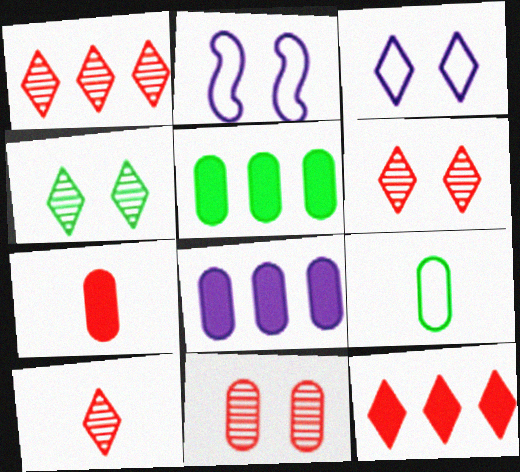[[1, 6, 10], 
[2, 5, 10], 
[8, 9, 11]]